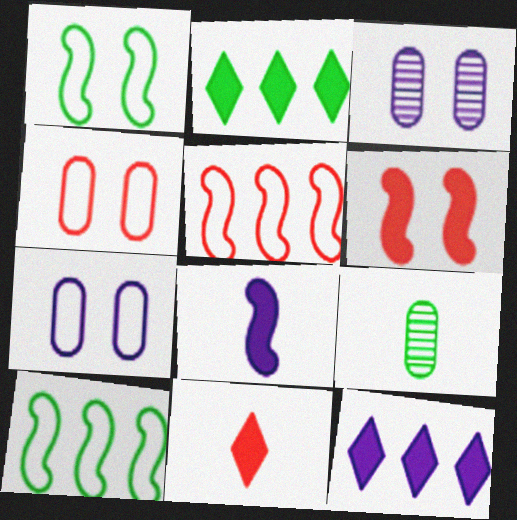[[1, 2, 9], 
[3, 10, 11]]